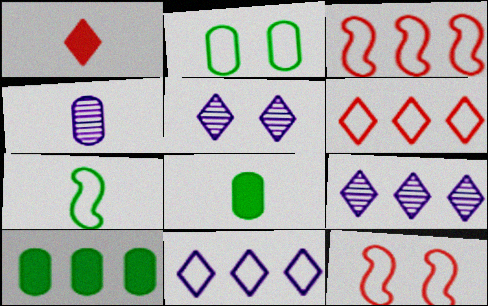[[1, 4, 7], 
[3, 5, 8], 
[3, 9, 10], 
[8, 9, 12]]